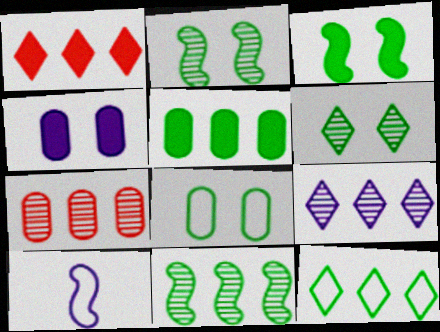[[1, 9, 12], 
[3, 6, 8], 
[4, 9, 10], 
[5, 11, 12], 
[7, 9, 11]]